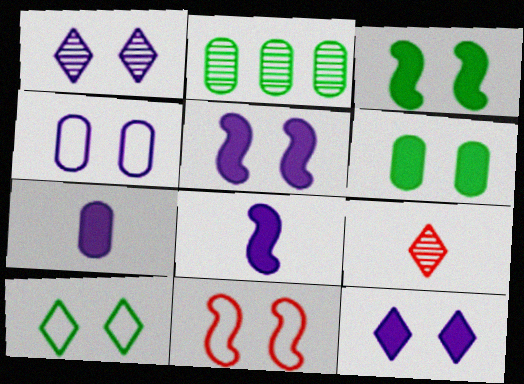[[1, 4, 5], 
[1, 6, 11], 
[4, 10, 11]]